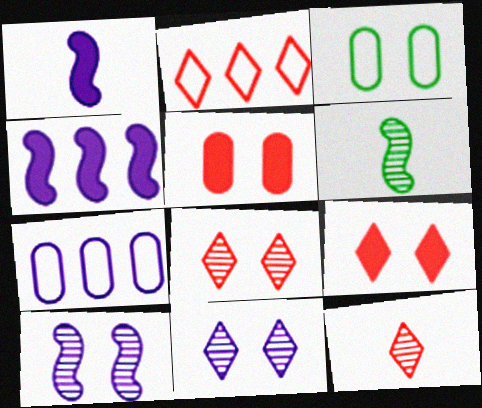[[1, 7, 11], 
[2, 9, 12], 
[3, 4, 12], 
[3, 9, 10], 
[6, 7, 9]]